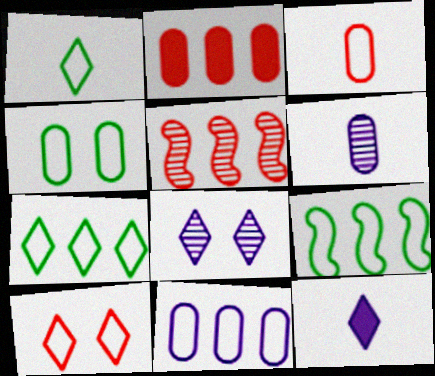[[1, 4, 9], 
[2, 4, 6], 
[3, 4, 11], 
[4, 5, 12]]